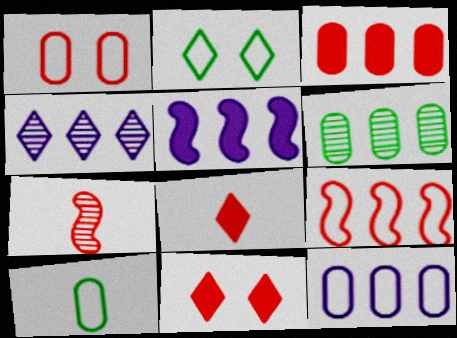[[1, 10, 12], 
[2, 4, 8], 
[3, 6, 12], 
[4, 5, 12]]